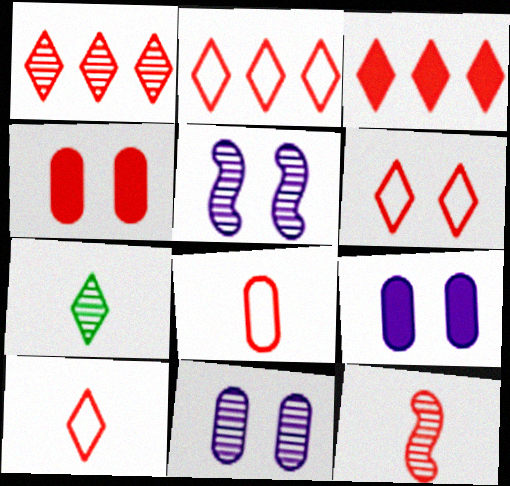[[1, 2, 3], 
[2, 4, 12], 
[2, 6, 10]]